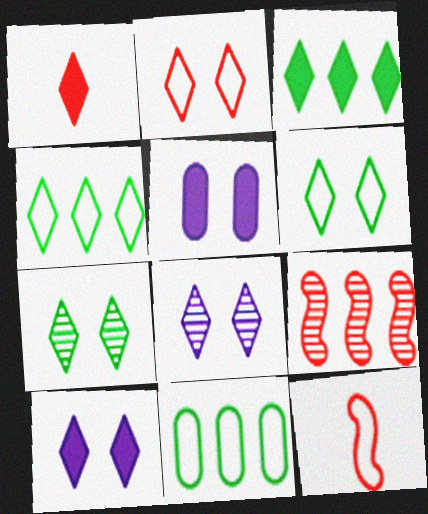[[1, 3, 10], 
[1, 4, 8], 
[2, 7, 10]]